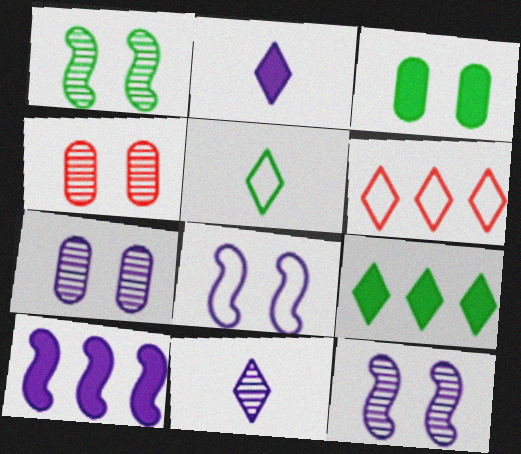[[4, 5, 10]]